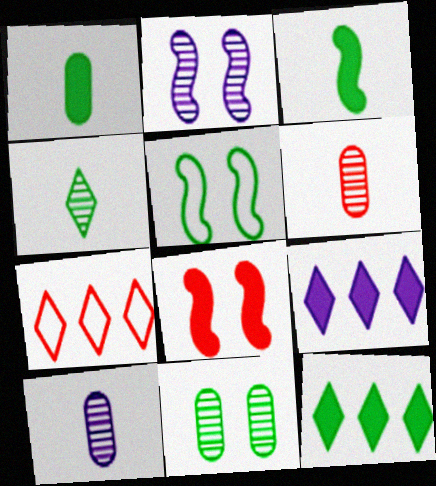[[1, 2, 7], 
[1, 8, 9], 
[2, 5, 8], 
[5, 6, 9], 
[6, 7, 8]]